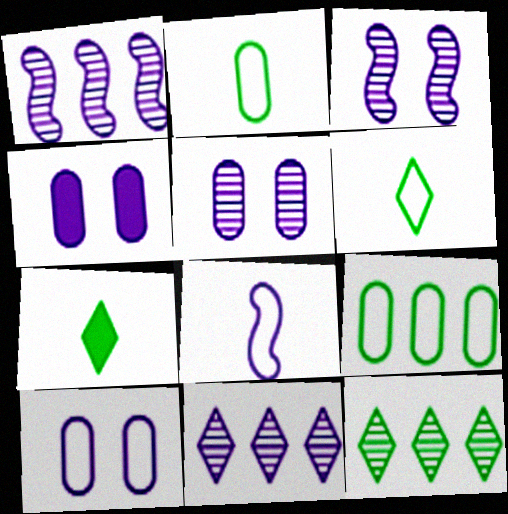[[4, 5, 10], 
[4, 8, 11]]